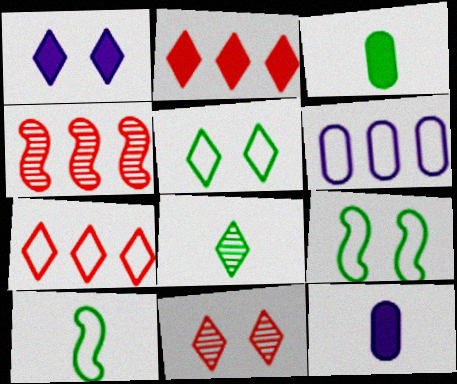[[1, 5, 11], 
[1, 7, 8], 
[3, 8, 10], 
[4, 5, 12]]